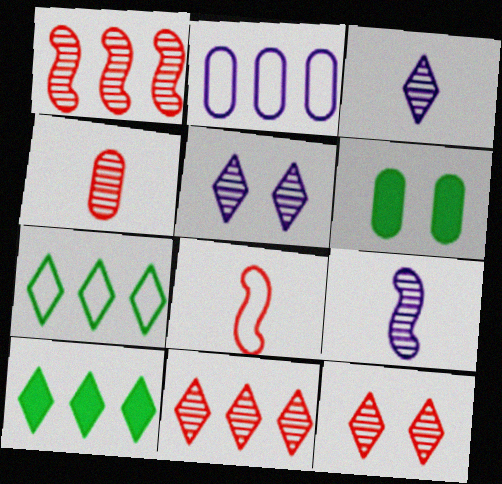[[1, 2, 10], 
[1, 4, 12], 
[2, 4, 6]]